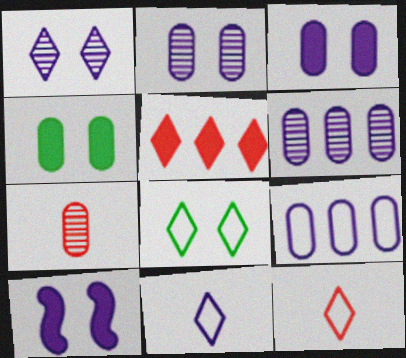[[4, 7, 9], 
[6, 10, 11]]